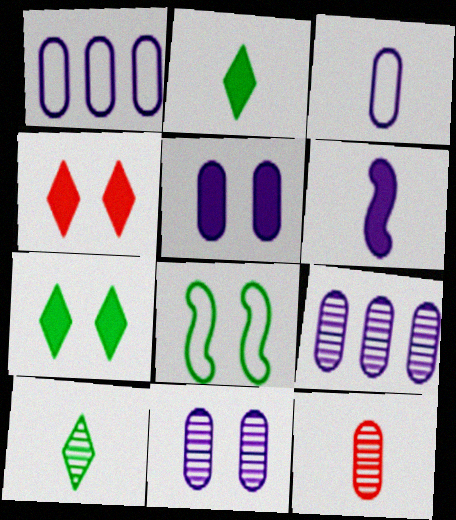[[3, 5, 9], 
[4, 8, 11]]